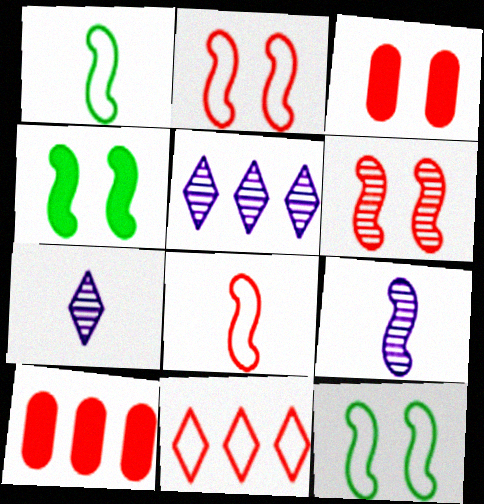[[1, 3, 5], 
[7, 10, 12]]